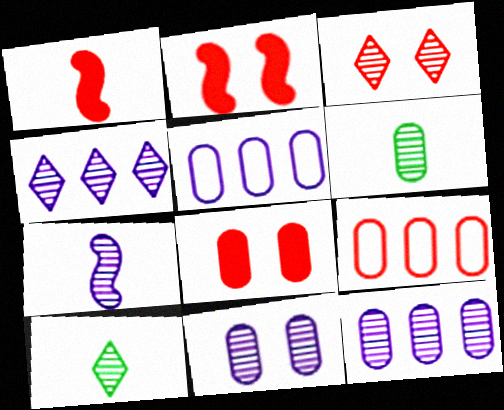[[1, 3, 9], 
[2, 5, 10], 
[3, 4, 10], 
[4, 7, 11], 
[5, 6, 8]]